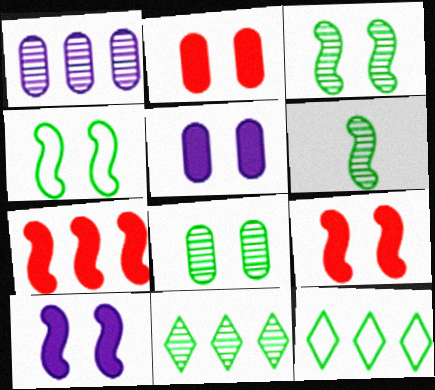[[1, 7, 12], 
[6, 8, 11]]